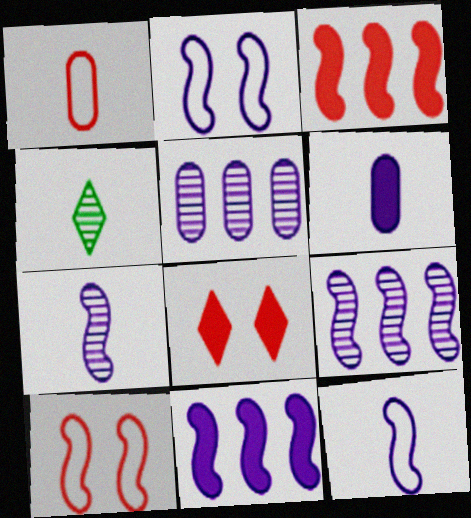[[2, 7, 11]]